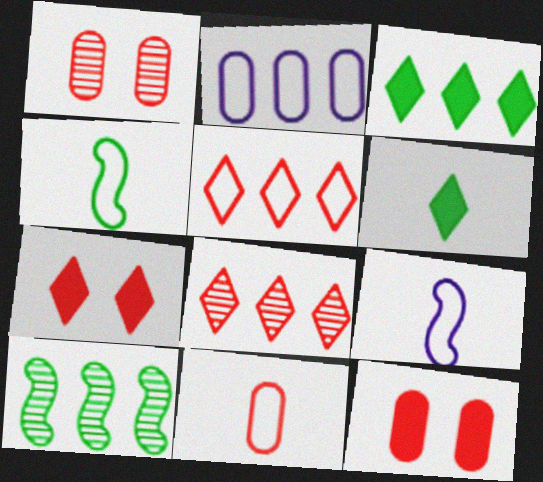[[1, 3, 9]]